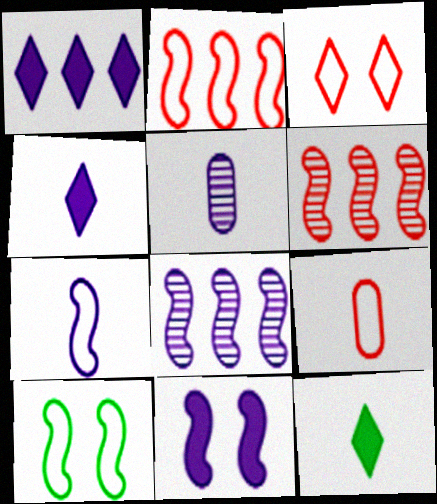[[2, 3, 9], 
[2, 7, 10], 
[4, 5, 7], 
[7, 8, 11]]